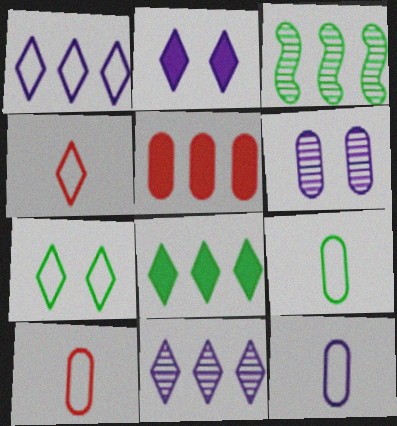[[1, 3, 5], 
[1, 4, 7], 
[2, 3, 10], 
[5, 6, 9], 
[9, 10, 12]]